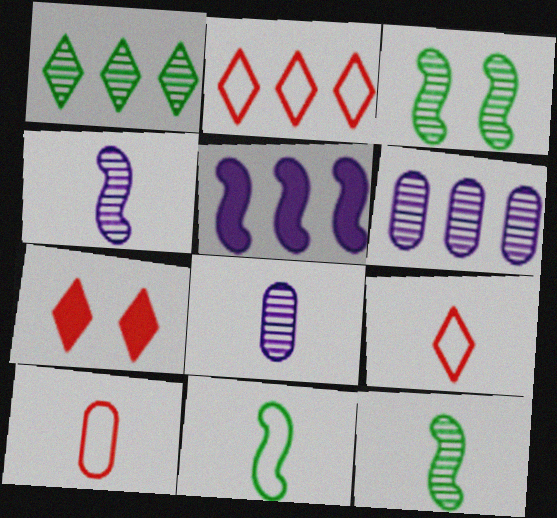[[6, 7, 11]]